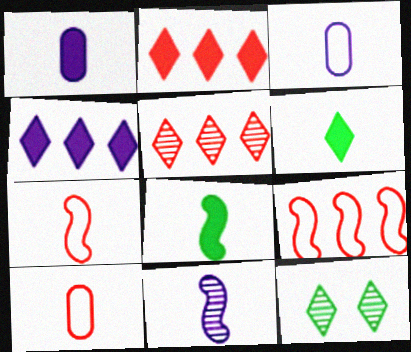[[1, 9, 12], 
[6, 10, 11], 
[7, 8, 11]]